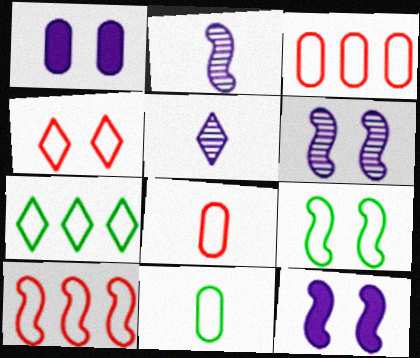[[4, 8, 10], 
[7, 9, 11]]